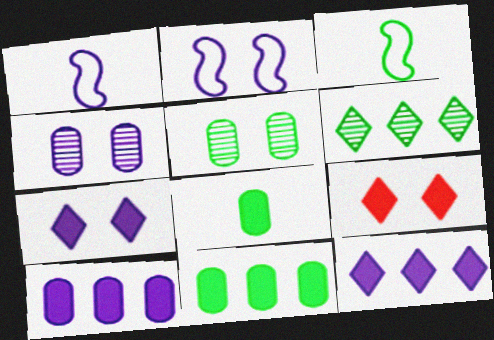[[1, 4, 12], 
[2, 4, 7], 
[2, 5, 9]]